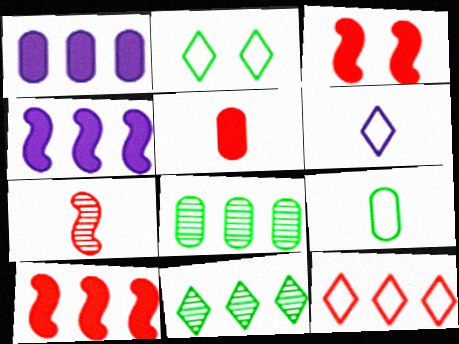[[1, 2, 7], 
[2, 6, 12], 
[3, 6, 8], 
[4, 8, 12]]